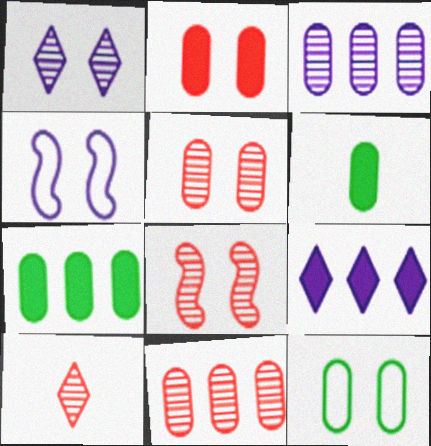[[4, 7, 10], 
[8, 10, 11]]